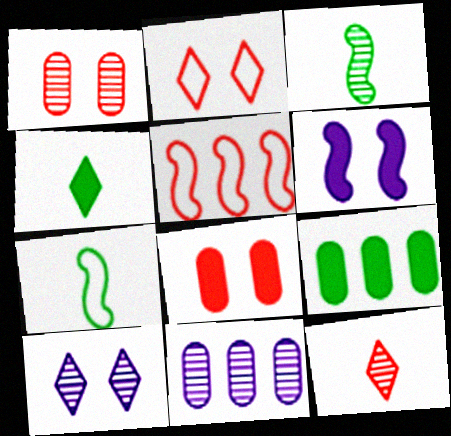[[3, 5, 6], 
[5, 8, 12]]